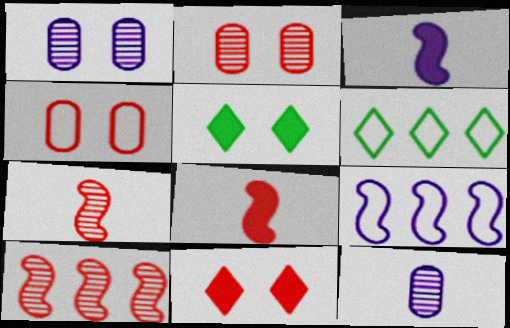[[1, 6, 8], 
[2, 3, 6]]